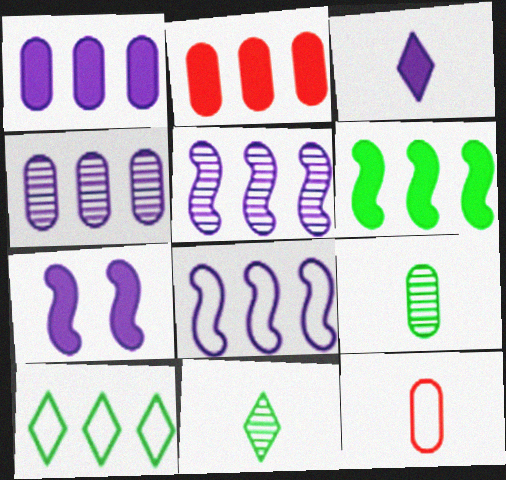[[1, 3, 7], 
[2, 5, 10]]